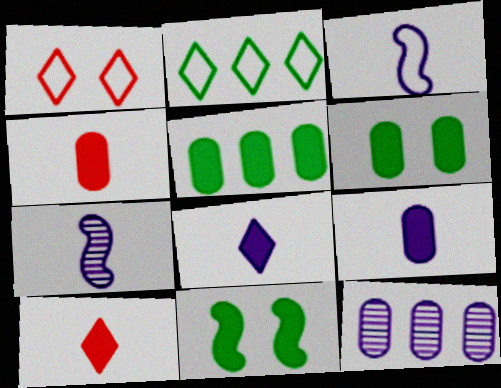[[1, 5, 7]]